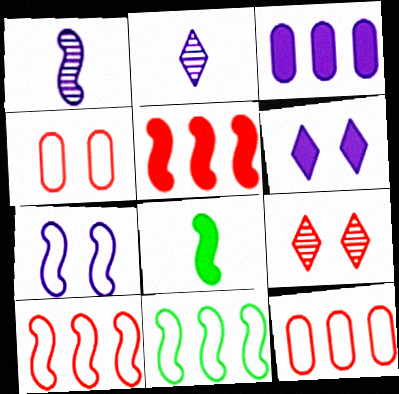[[2, 3, 7]]